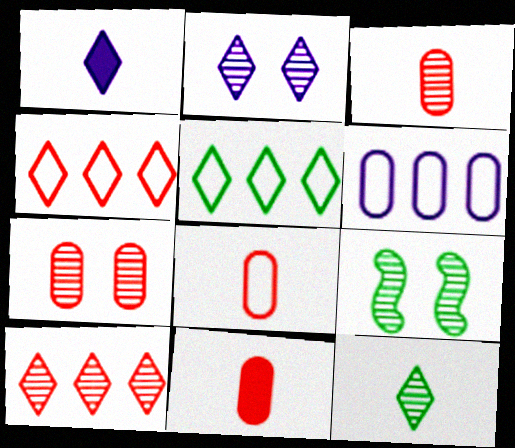[[2, 7, 9], 
[2, 10, 12], 
[3, 8, 11]]